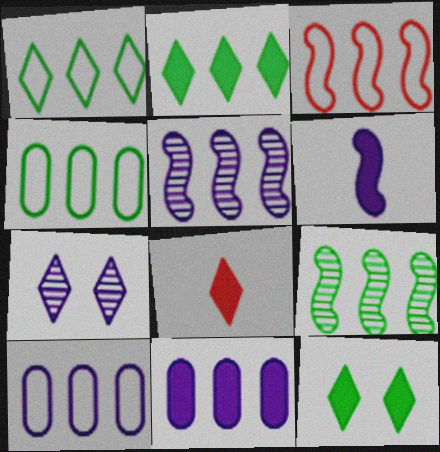[[1, 3, 10], 
[1, 7, 8], 
[2, 4, 9], 
[6, 7, 10]]